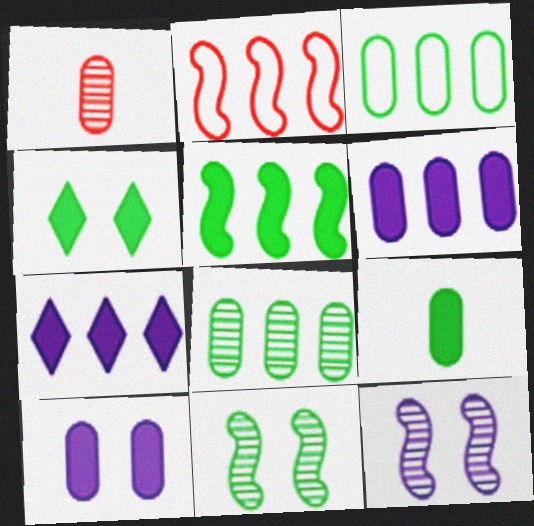[[1, 3, 10], 
[2, 7, 8], 
[4, 5, 9]]